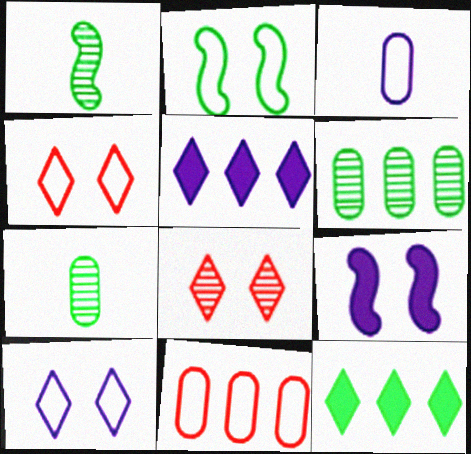[[2, 7, 12]]